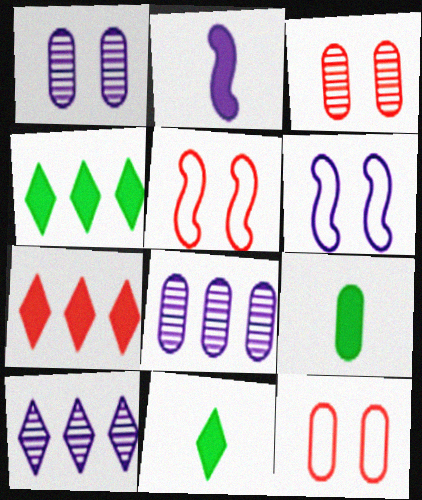[[5, 8, 11], 
[5, 9, 10], 
[8, 9, 12]]